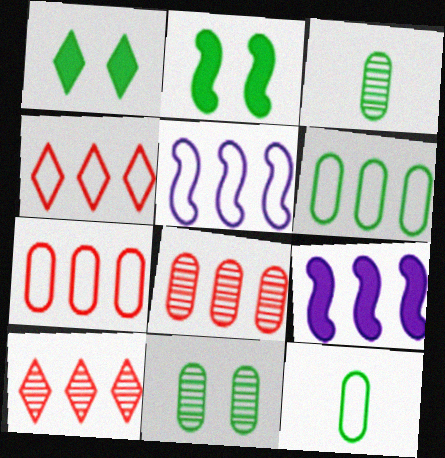[[4, 5, 6], 
[6, 9, 10]]